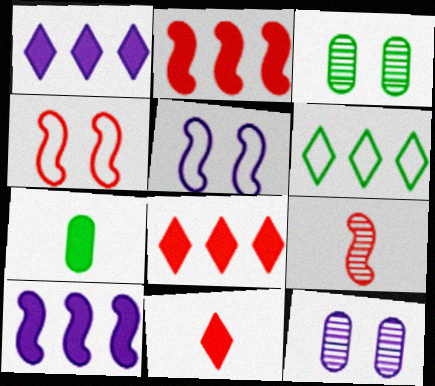[[2, 4, 9]]